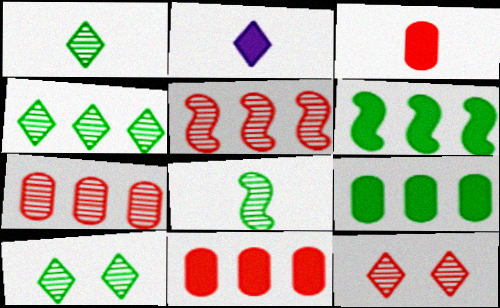[[1, 4, 10]]